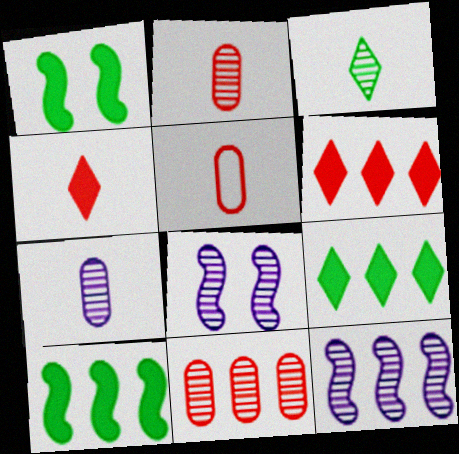[[3, 8, 11], 
[5, 8, 9]]